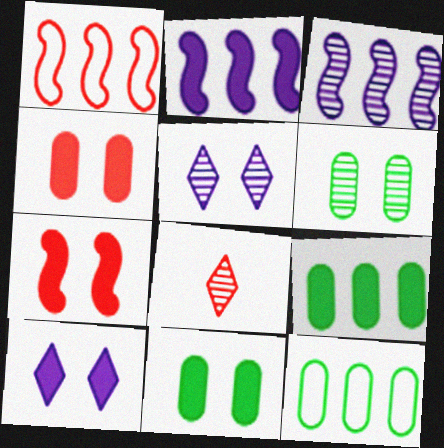[[1, 4, 8], 
[3, 6, 8], 
[7, 10, 11]]